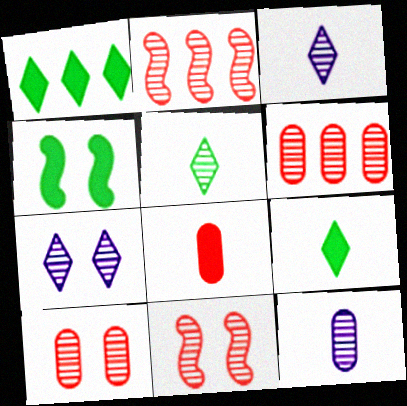[]